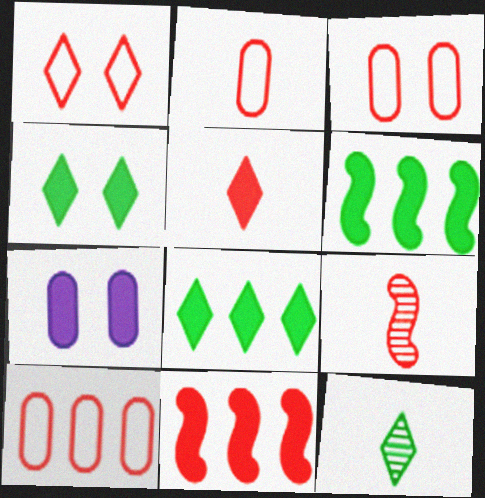[[2, 3, 10], 
[2, 5, 9], 
[5, 6, 7]]